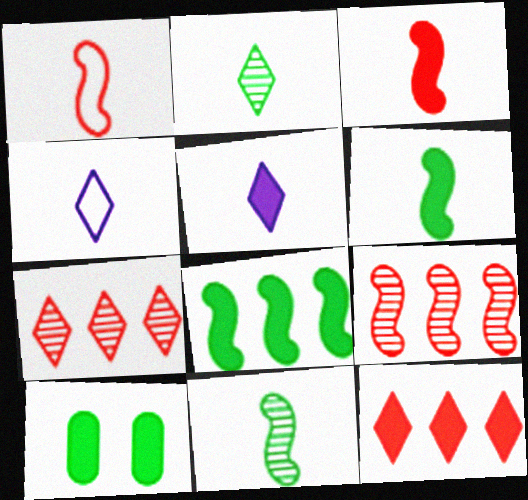[[4, 9, 10]]